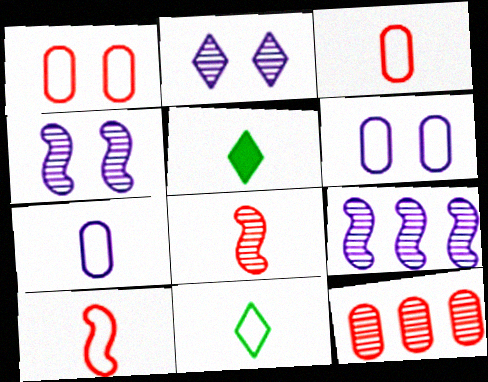[[1, 5, 9], 
[5, 7, 8], 
[7, 10, 11]]